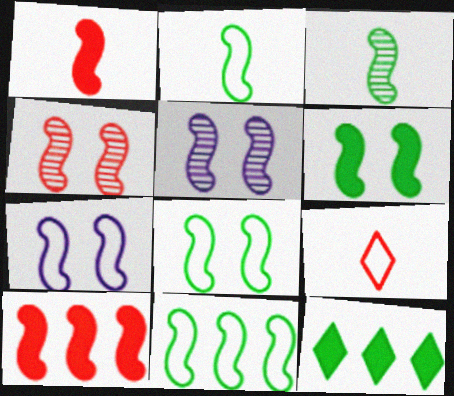[[1, 5, 11], 
[2, 5, 10], 
[2, 8, 11], 
[3, 6, 11], 
[3, 7, 10], 
[4, 6, 7]]